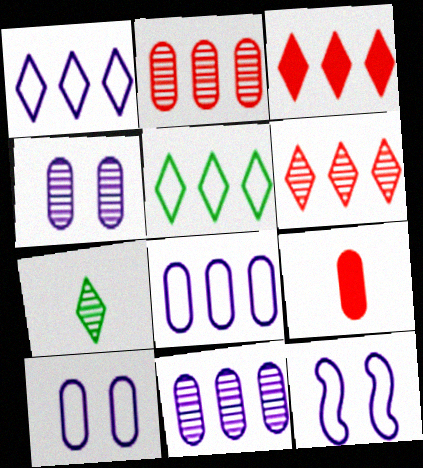[]